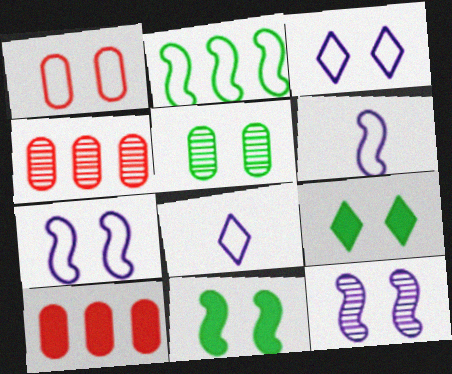[[1, 2, 8], 
[1, 9, 12], 
[4, 6, 9], 
[4, 8, 11]]